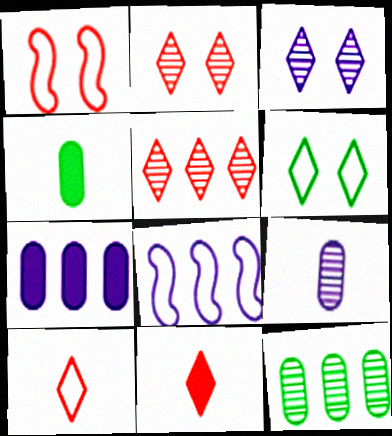[[2, 4, 8]]